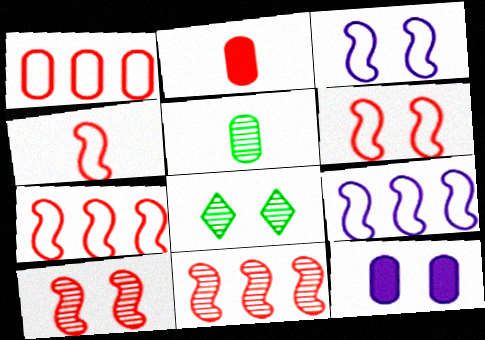[[1, 5, 12], 
[2, 8, 9], 
[4, 6, 7], 
[6, 8, 12]]